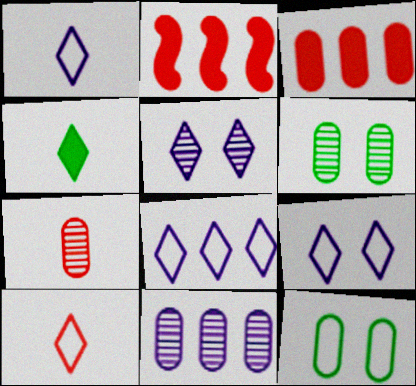[[1, 2, 6], 
[1, 8, 9], 
[6, 7, 11]]